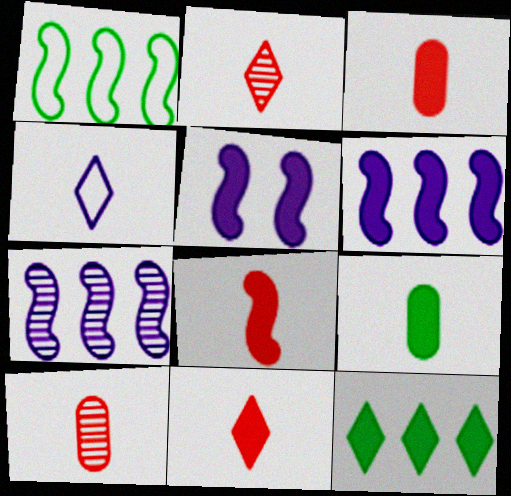[[3, 5, 12], 
[3, 8, 11]]